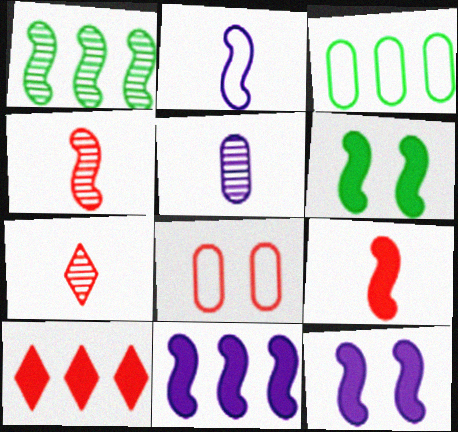[[3, 7, 12], 
[4, 8, 10], 
[6, 9, 11]]